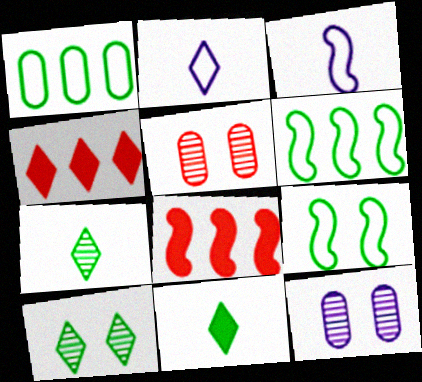[[2, 4, 10]]